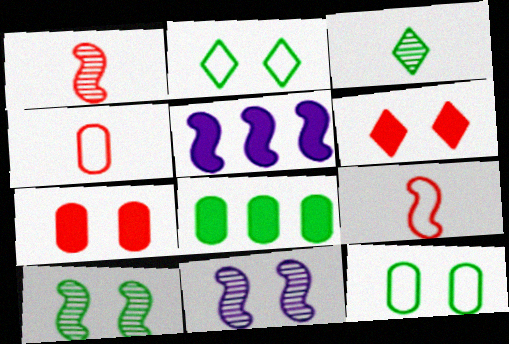[[2, 7, 11], 
[5, 9, 10], 
[6, 11, 12]]